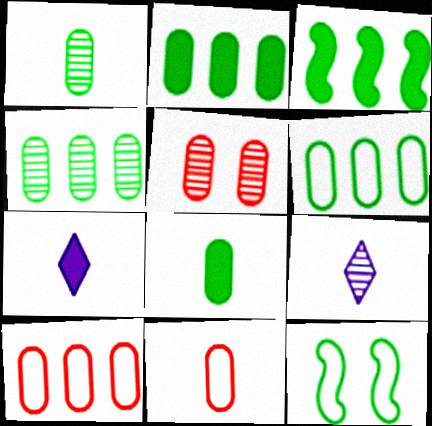[[2, 4, 6]]